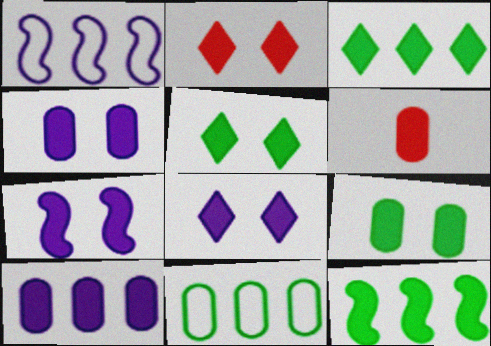[[2, 5, 8], 
[2, 7, 9], 
[3, 6, 7], 
[4, 7, 8], 
[6, 8, 12], 
[6, 9, 10]]